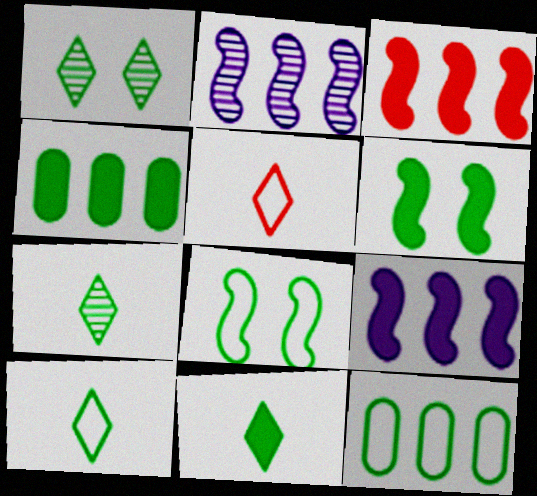[[4, 6, 11], 
[4, 7, 8], 
[6, 7, 12], 
[7, 10, 11], 
[8, 10, 12]]